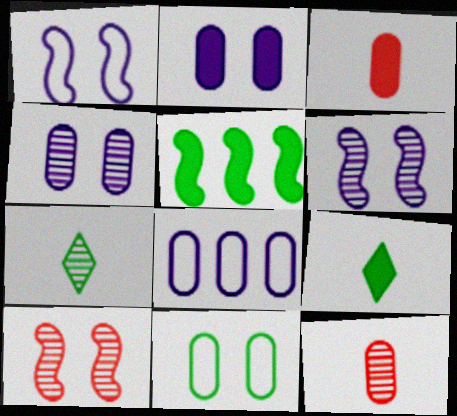[[5, 7, 11], 
[8, 9, 10]]